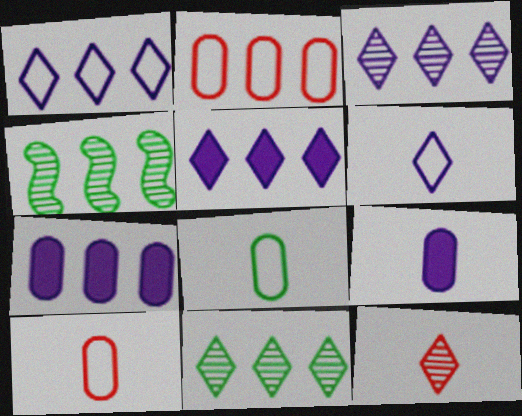[[1, 3, 5], 
[2, 4, 5]]